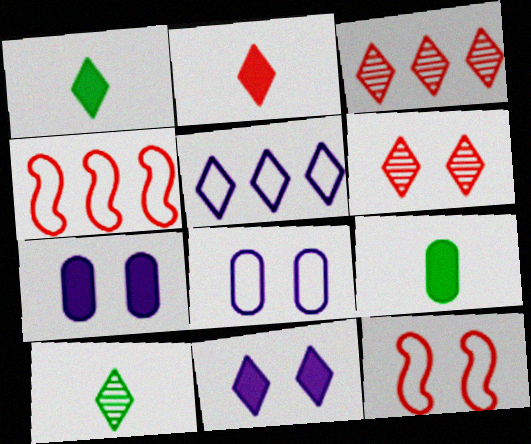[[1, 5, 6], 
[4, 7, 10]]